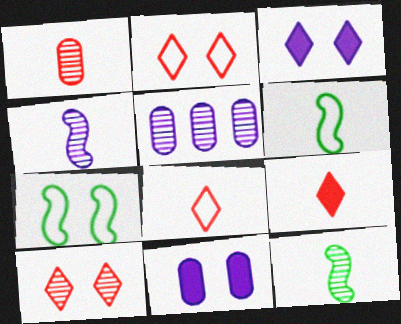[[5, 7, 9], 
[5, 10, 12], 
[7, 10, 11]]